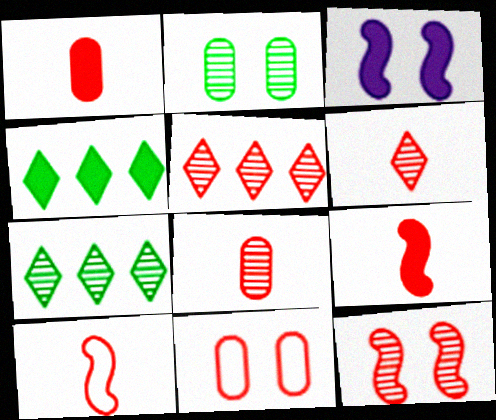[[1, 3, 4], 
[1, 6, 10], 
[5, 8, 12], 
[5, 9, 11]]